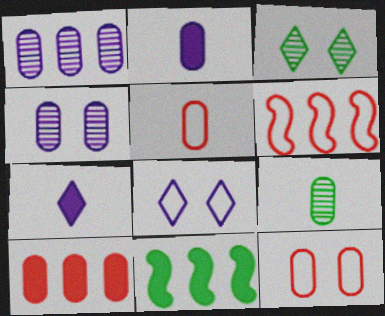[[2, 3, 6], 
[2, 5, 9]]